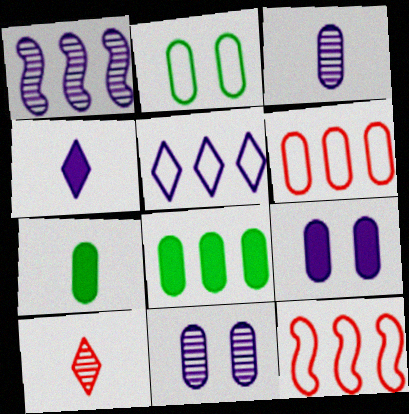[[6, 7, 11]]